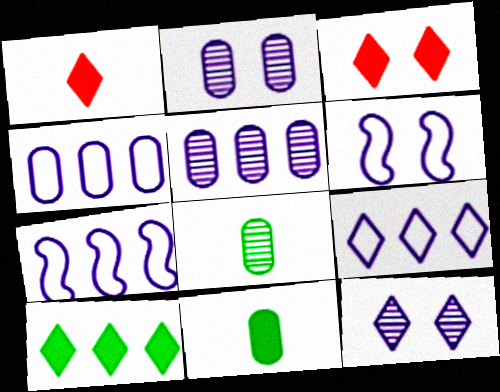[[3, 7, 8], 
[4, 7, 9]]